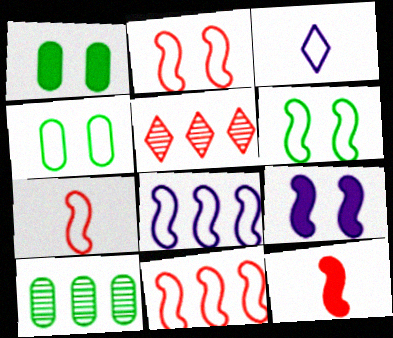[[2, 7, 11], 
[3, 4, 11], 
[6, 7, 8]]